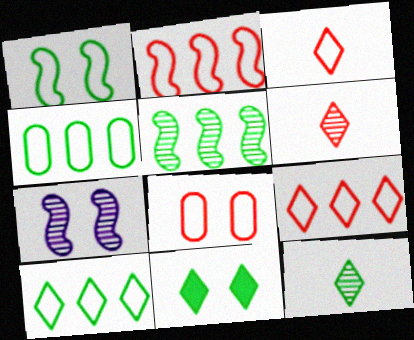[[2, 3, 8], 
[7, 8, 11], 
[10, 11, 12]]